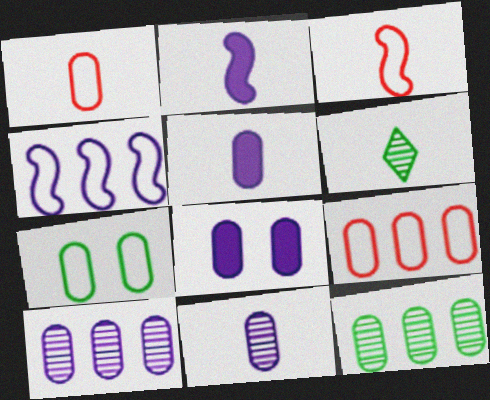[[1, 2, 6], 
[1, 8, 12], 
[3, 5, 6]]